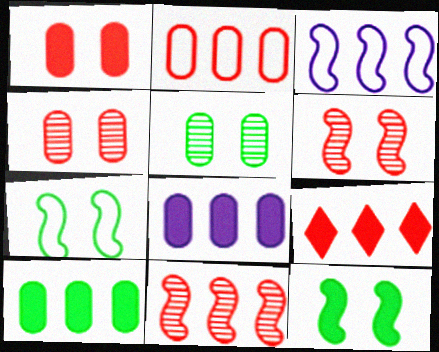[[2, 9, 11]]